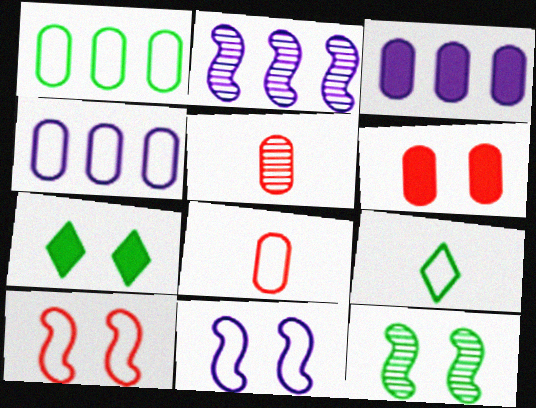[[2, 6, 9], 
[2, 7, 8], 
[4, 9, 10]]